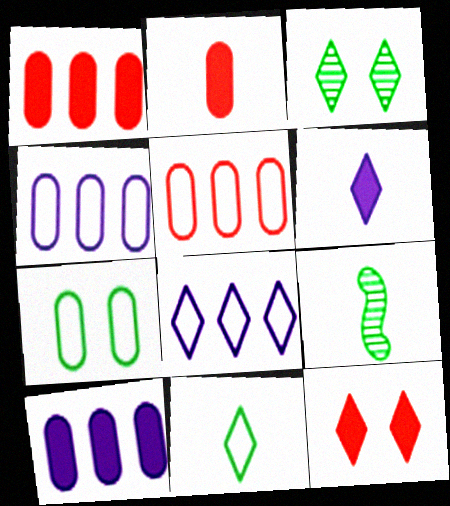[[4, 9, 12]]